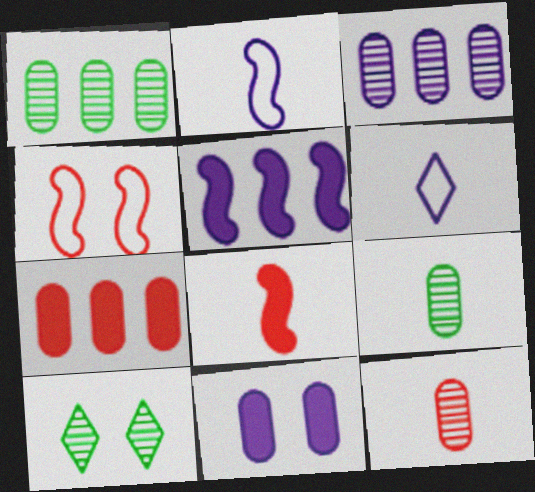[[2, 7, 10], 
[4, 10, 11], 
[6, 8, 9]]